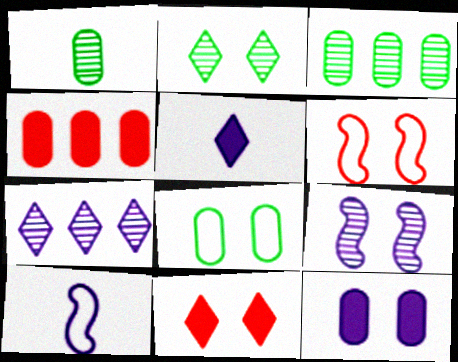[[2, 4, 10], 
[2, 6, 12], 
[3, 5, 6], 
[3, 10, 11], 
[7, 10, 12], 
[8, 9, 11]]